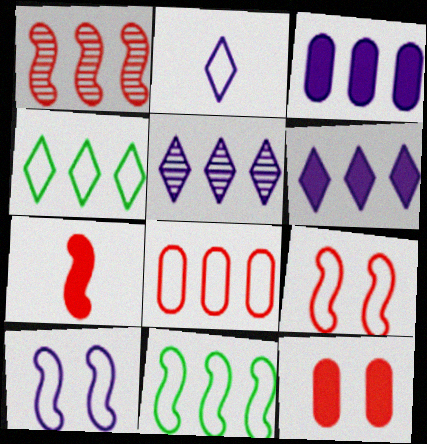[[1, 3, 4], 
[1, 7, 9]]